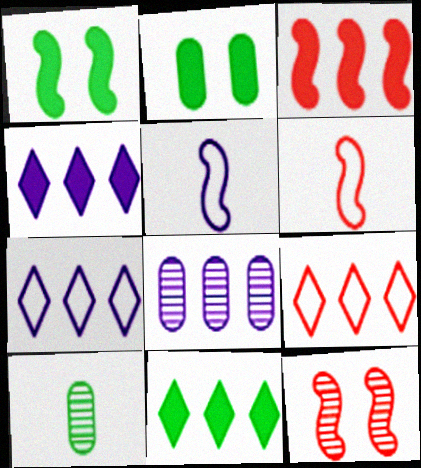[[3, 6, 12]]